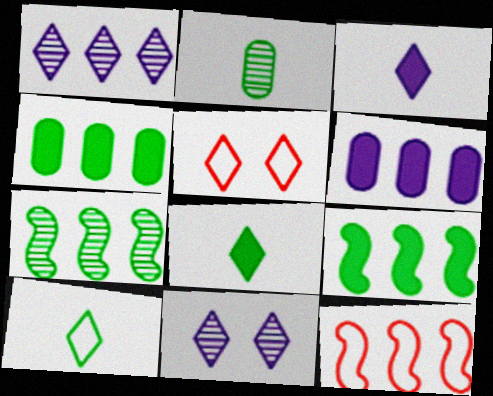[[1, 4, 12], 
[1, 5, 8]]